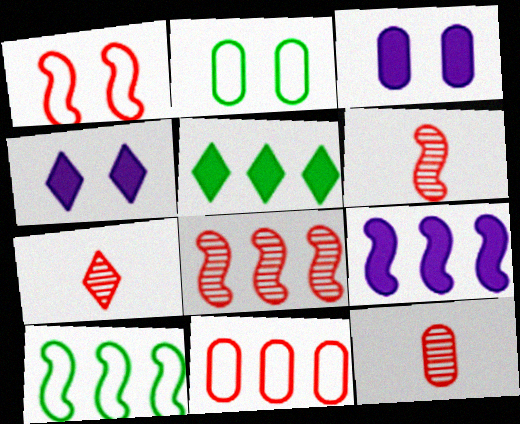[[2, 7, 9], 
[3, 7, 10], 
[4, 10, 12], 
[6, 7, 12], 
[8, 9, 10]]